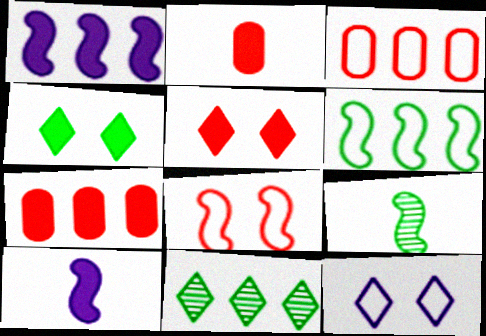[[1, 2, 4], 
[1, 3, 11], 
[1, 8, 9], 
[4, 7, 10], 
[7, 9, 12]]